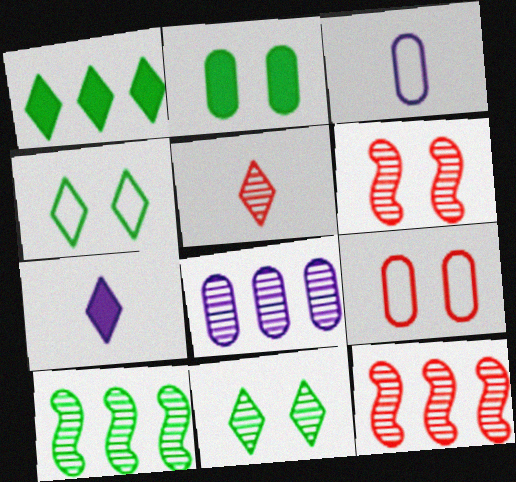[[1, 3, 6], 
[7, 9, 10]]